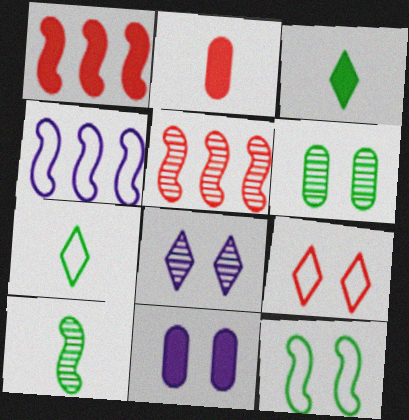[[1, 3, 11], 
[2, 5, 9], 
[5, 7, 11]]